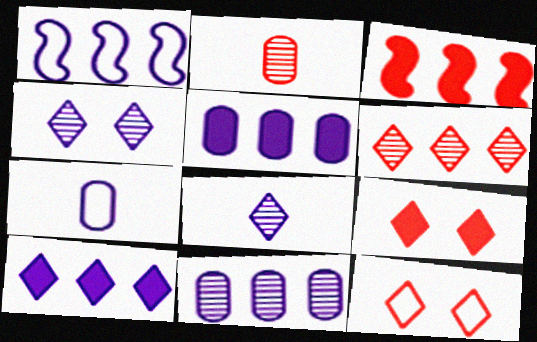[[1, 10, 11], 
[2, 3, 12]]